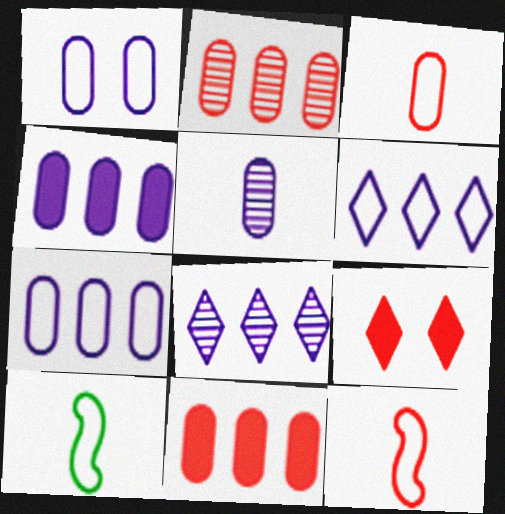[[1, 4, 5], 
[2, 9, 12]]